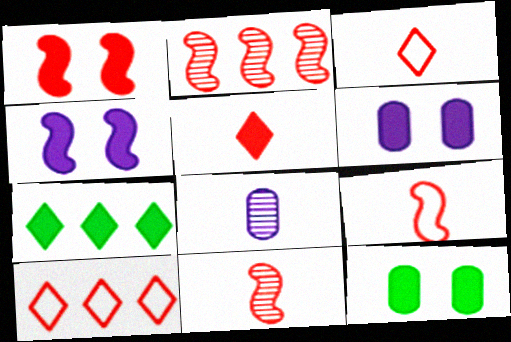[[1, 2, 9]]